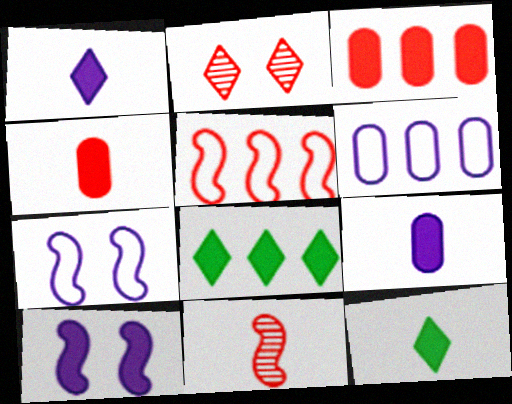[[2, 4, 5], 
[3, 10, 12], 
[4, 8, 10]]